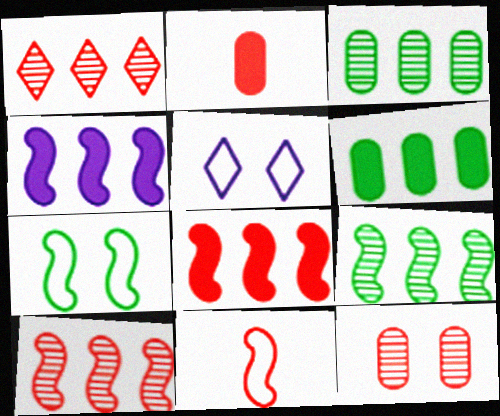[[2, 5, 9]]